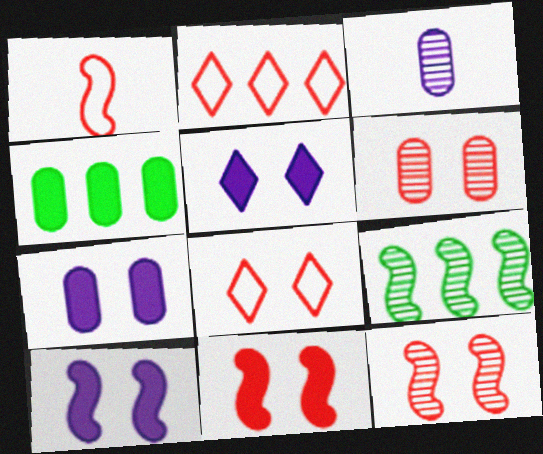[[1, 9, 10], 
[5, 7, 10], 
[6, 8, 11]]